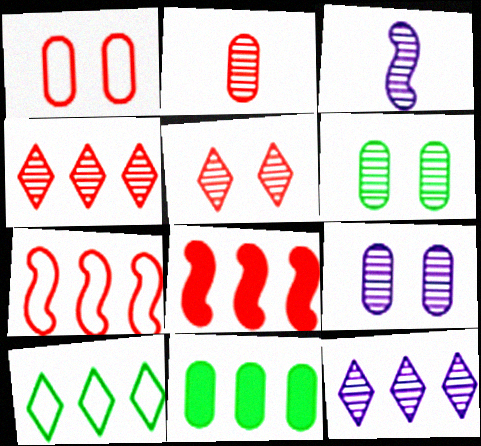[[3, 4, 6], 
[3, 9, 12], 
[7, 11, 12]]